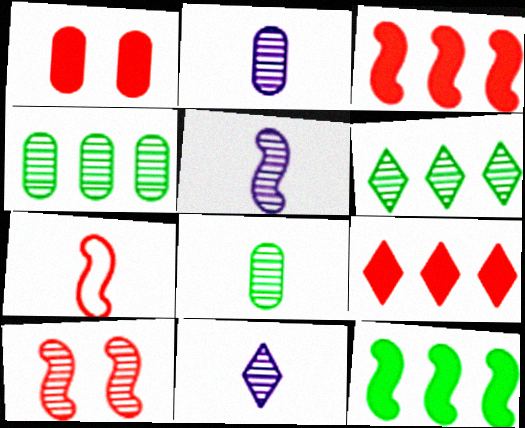[[2, 5, 11], 
[2, 6, 10], 
[3, 7, 10], 
[4, 10, 11]]